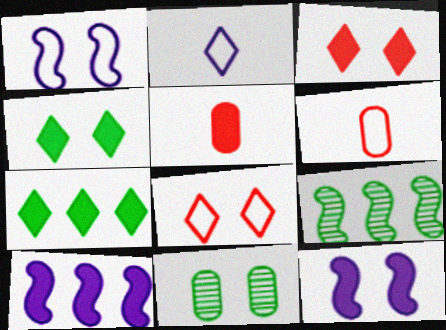[[1, 3, 11], 
[4, 5, 10], 
[5, 7, 12], 
[8, 11, 12]]